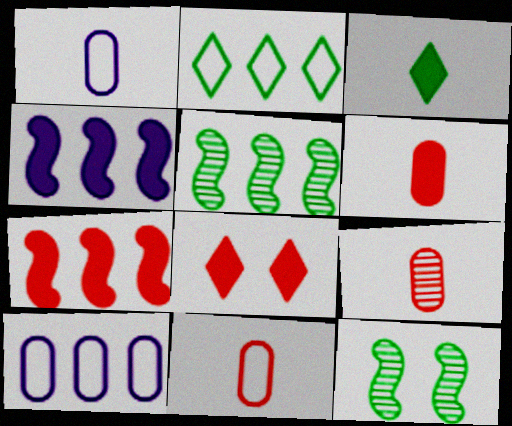[[1, 5, 8], 
[6, 7, 8], 
[6, 9, 11]]